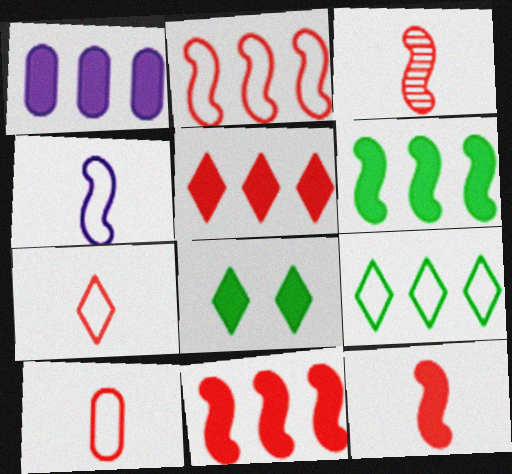[[1, 5, 6], 
[1, 8, 12]]